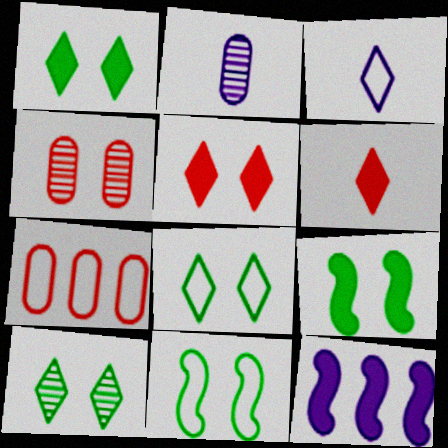[[1, 8, 10], 
[3, 7, 11]]